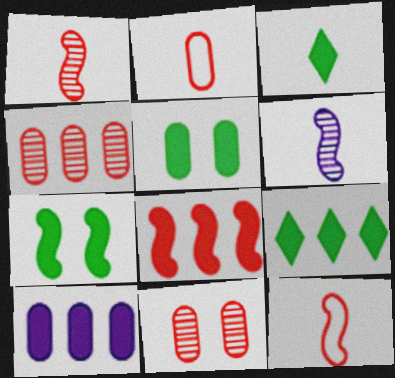[[2, 3, 6], 
[8, 9, 10]]